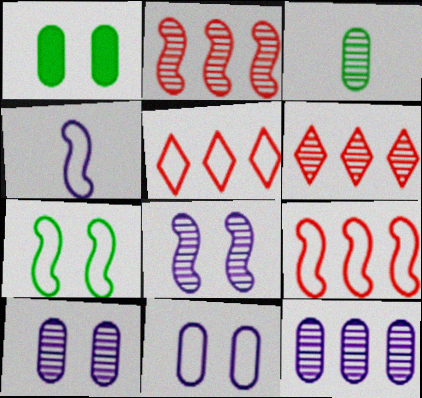[[1, 4, 6], 
[3, 6, 8], 
[4, 7, 9]]